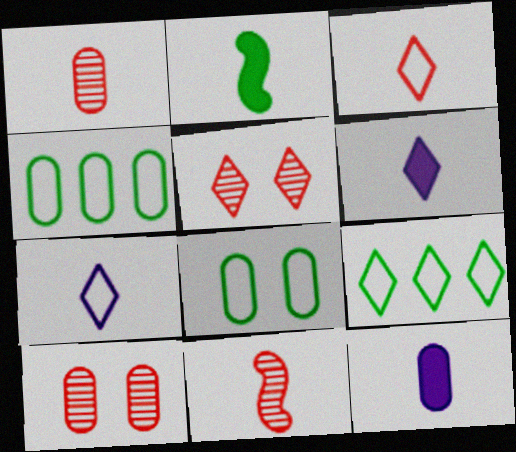[[1, 2, 7], 
[4, 10, 12], 
[5, 6, 9]]